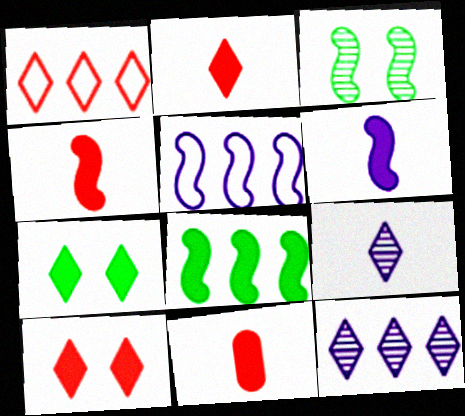[[1, 7, 9], 
[2, 4, 11], 
[3, 4, 5]]